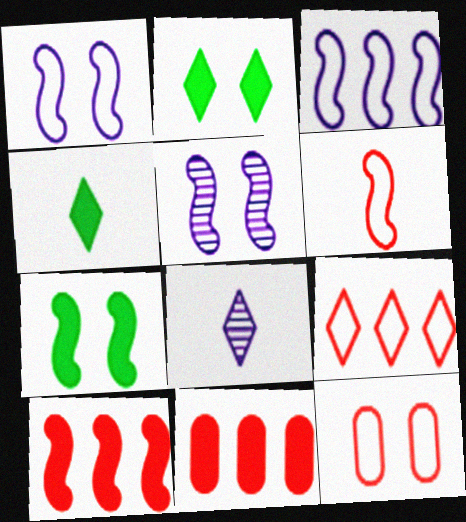[[2, 5, 12], 
[2, 8, 9], 
[6, 9, 12]]